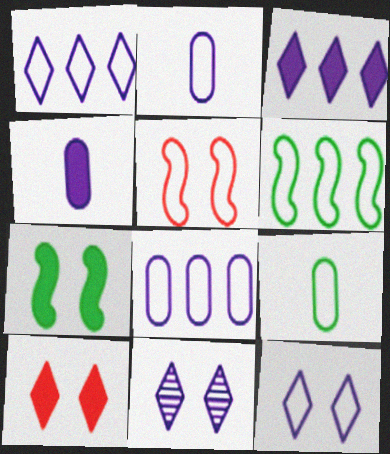[[1, 5, 9]]